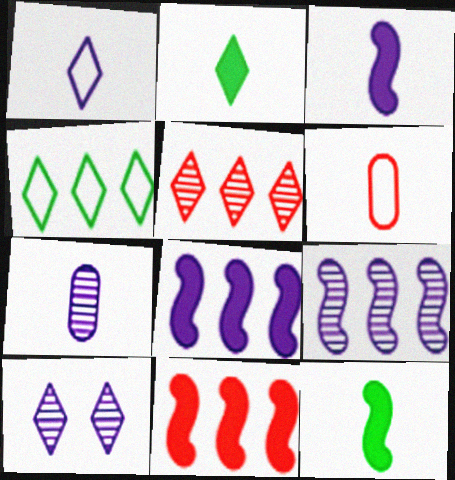[[1, 3, 7], 
[7, 9, 10]]